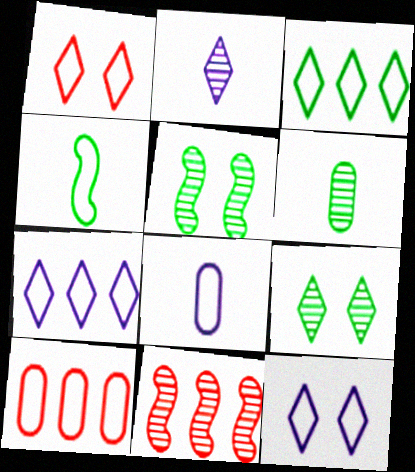[[4, 10, 12]]